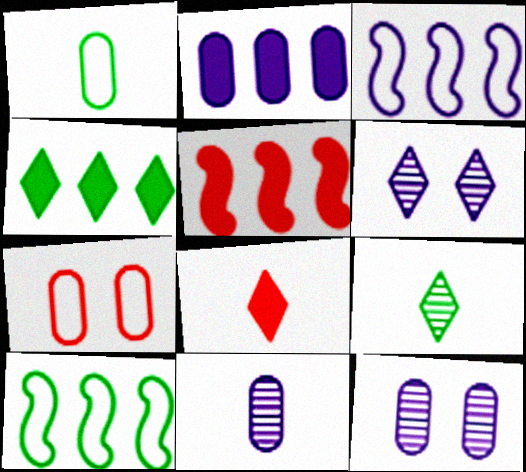[[1, 5, 6], 
[2, 4, 5], 
[8, 10, 12]]